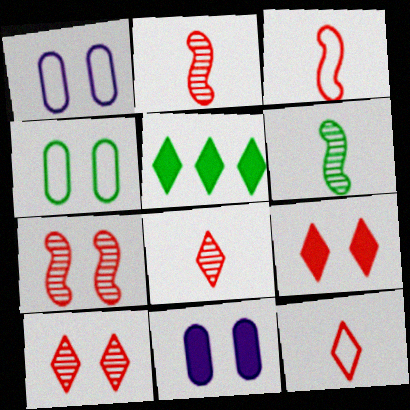[[1, 2, 5], 
[4, 5, 6]]